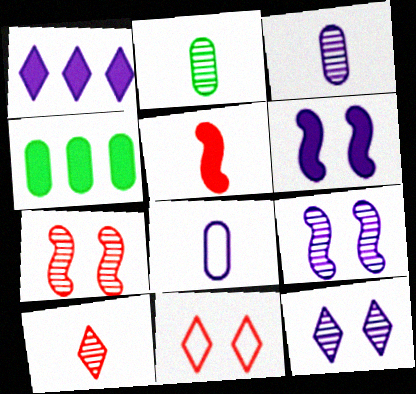[[1, 8, 9]]